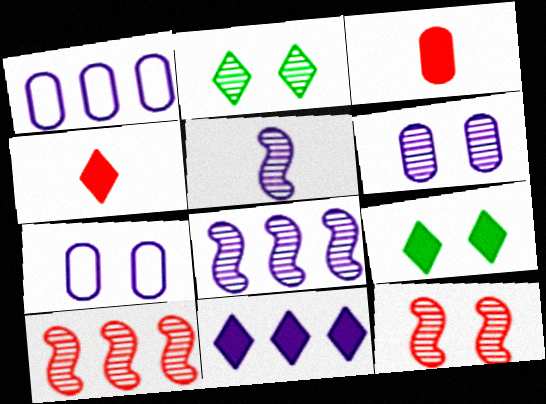[[1, 8, 11], 
[2, 6, 12], 
[4, 9, 11], 
[5, 7, 11], 
[7, 9, 12]]